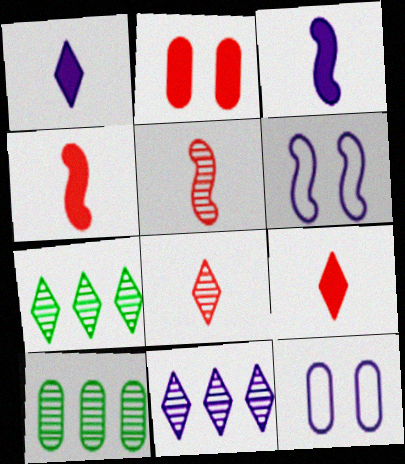[[3, 11, 12], 
[4, 7, 12], 
[6, 9, 10]]